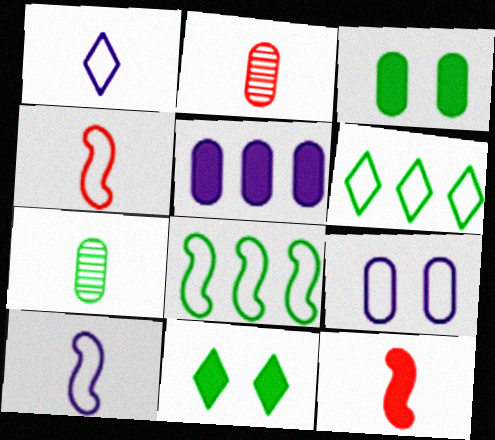[[1, 7, 12], 
[4, 6, 9], 
[5, 11, 12], 
[7, 8, 11]]